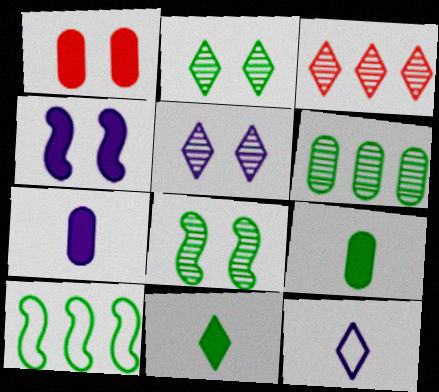[[2, 9, 10]]